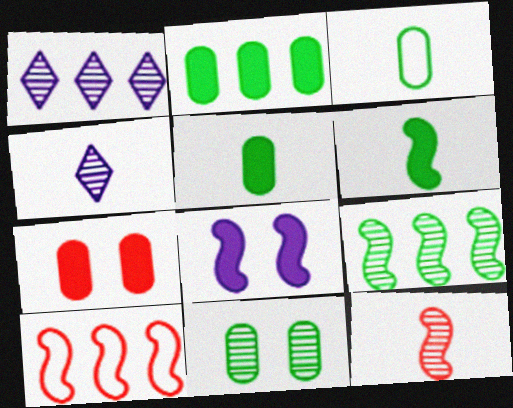[[1, 2, 10], 
[1, 11, 12], 
[2, 3, 11]]